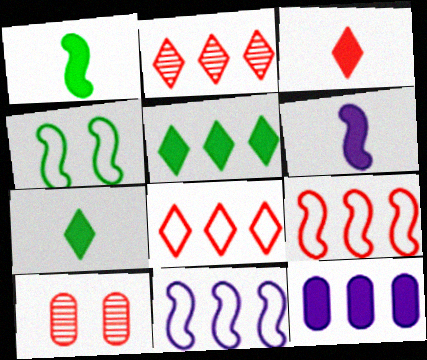[[3, 9, 10], 
[7, 10, 11]]